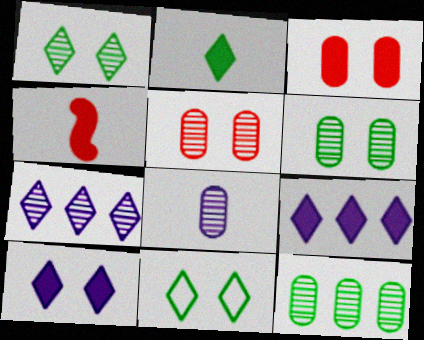[[5, 8, 12]]